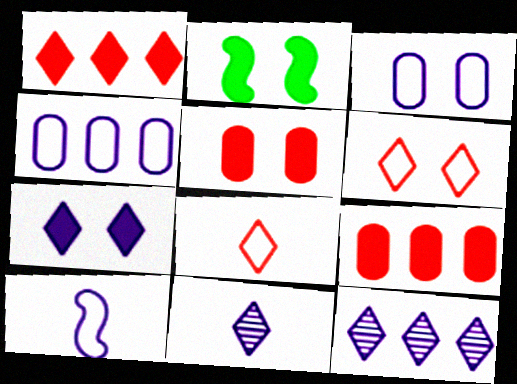[[2, 5, 7]]